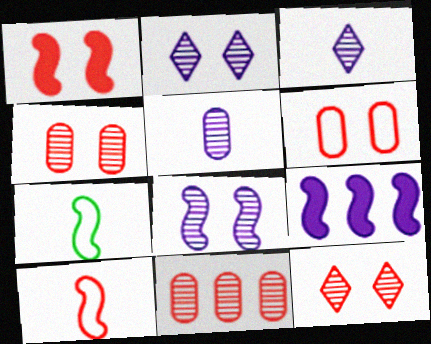[[1, 6, 12]]